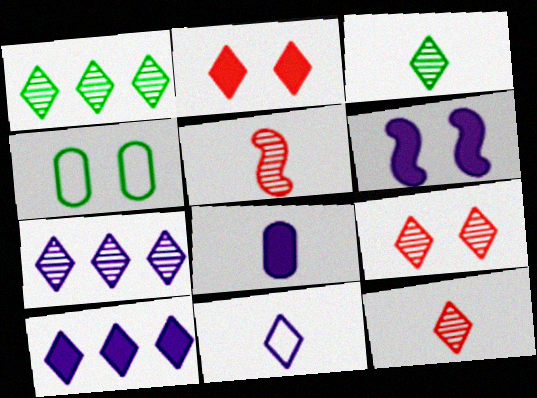[[1, 2, 11], 
[3, 7, 9], 
[4, 5, 10], 
[4, 6, 9], 
[6, 8, 10]]